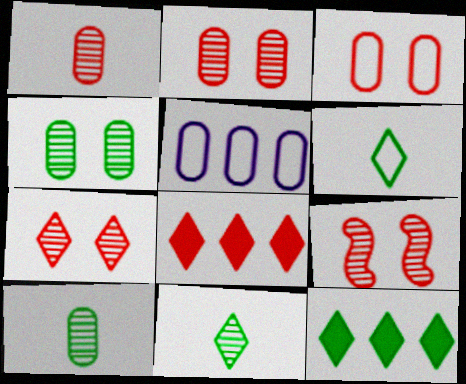[[2, 7, 9]]